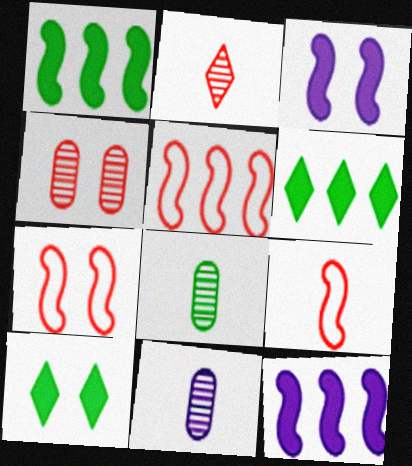[[5, 7, 9], 
[5, 10, 11], 
[6, 7, 11]]